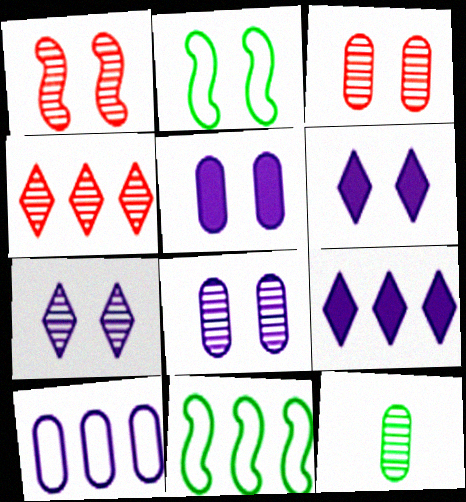[[2, 3, 6]]